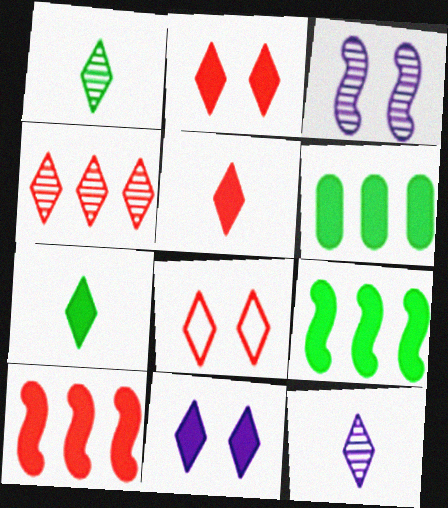[[4, 5, 8]]